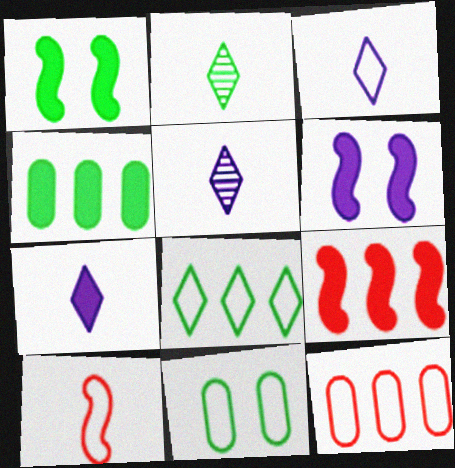[[1, 5, 12], 
[2, 6, 12], 
[3, 5, 7], 
[5, 9, 11]]